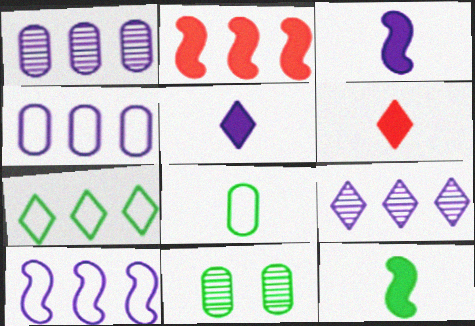[[1, 2, 7], 
[6, 10, 11], 
[7, 11, 12]]